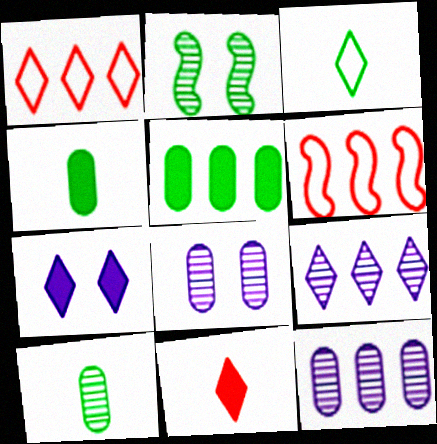[[2, 3, 5], 
[5, 6, 9], 
[6, 7, 10]]